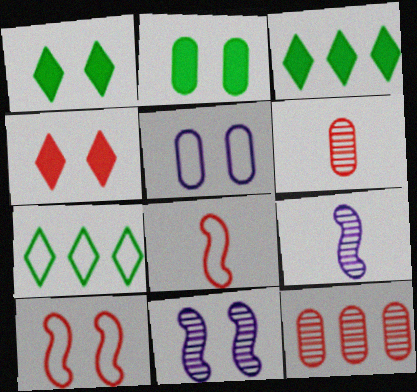[[4, 8, 12], 
[5, 7, 8]]